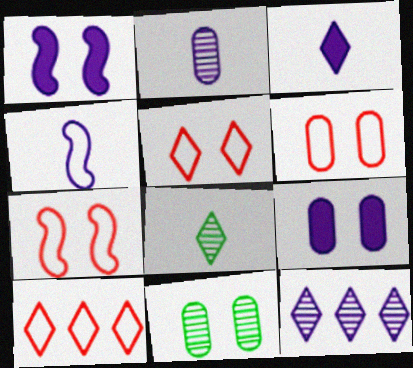[[1, 5, 11], 
[2, 3, 4], 
[4, 9, 12], 
[5, 6, 7], 
[6, 9, 11]]